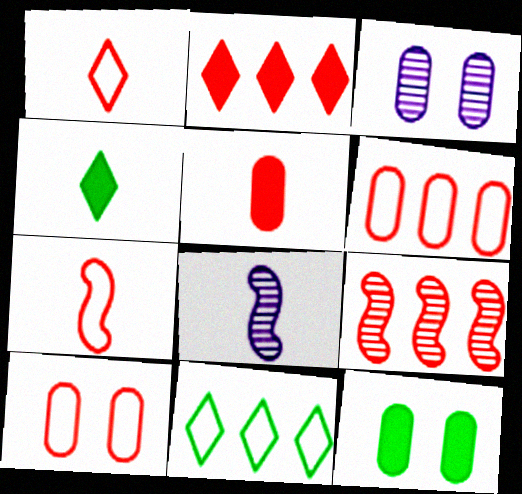[[2, 6, 9], 
[3, 10, 12]]